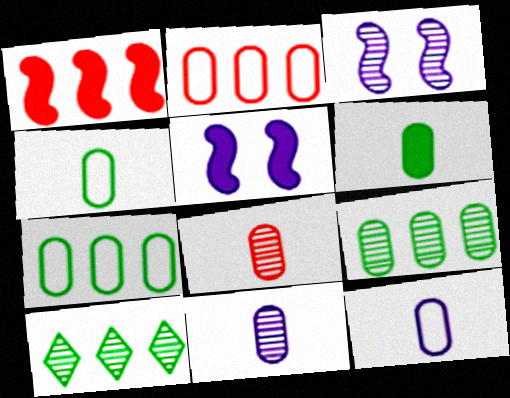[[3, 8, 10], 
[6, 8, 12]]